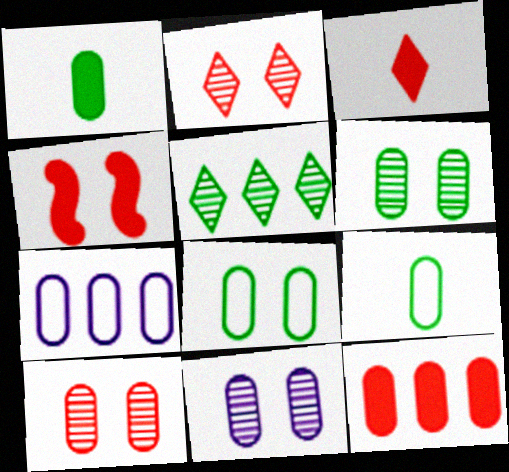[[1, 7, 10], 
[3, 4, 12], 
[6, 10, 11], 
[9, 11, 12]]